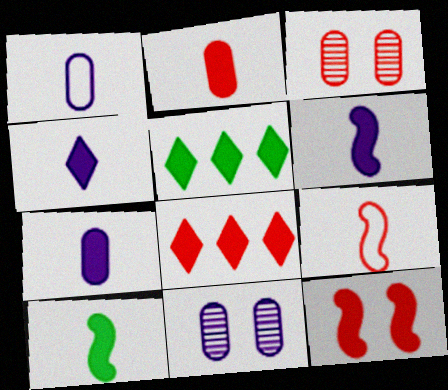[[2, 4, 10], 
[2, 8, 12], 
[3, 8, 9], 
[4, 6, 7], 
[5, 7, 12], 
[5, 9, 11]]